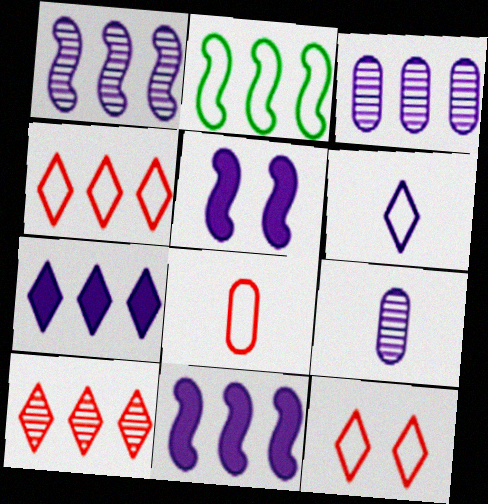[[3, 5, 6]]